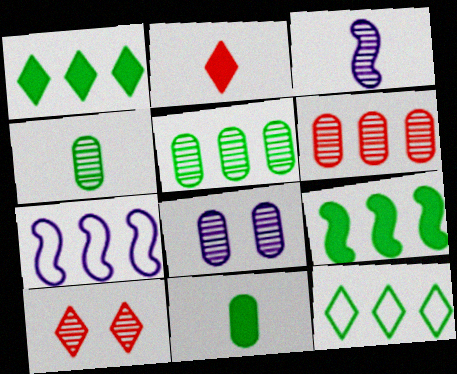[[1, 6, 7], 
[3, 5, 10], 
[4, 6, 8], 
[5, 9, 12], 
[7, 10, 11]]